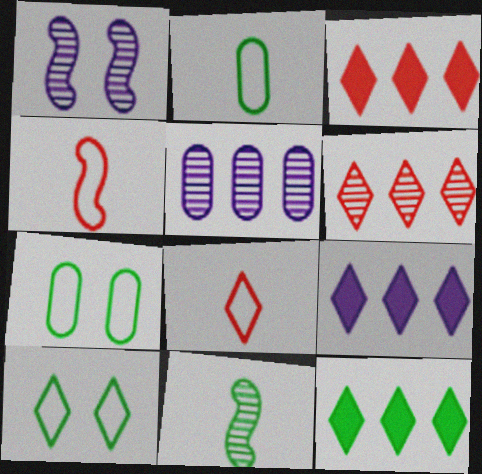[[1, 2, 3], 
[3, 9, 12], 
[7, 11, 12]]